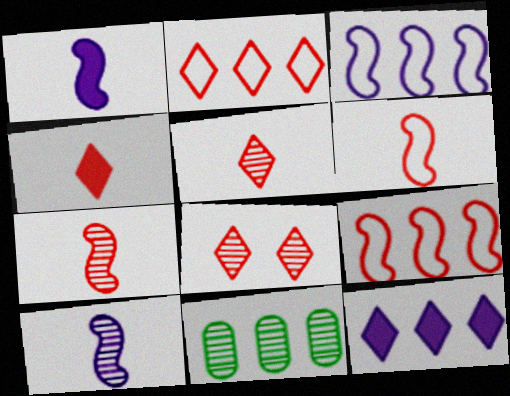[[2, 4, 8], 
[8, 10, 11], 
[9, 11, 12]]